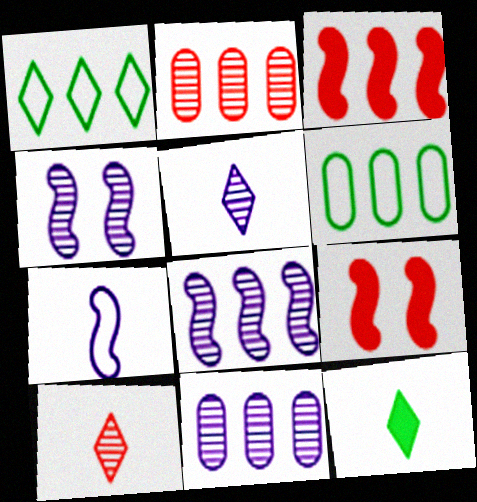[[1, 3, 11], 
[4, 5, 11], 
[5, 6, 9]]